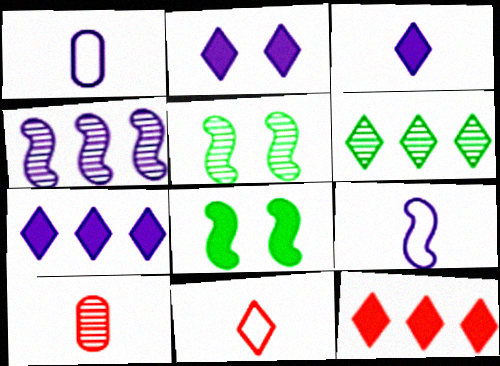[[1, 2, 4], 
[1, 5, 12], 
[2, 3, 7], 
[2, 6, 11]]